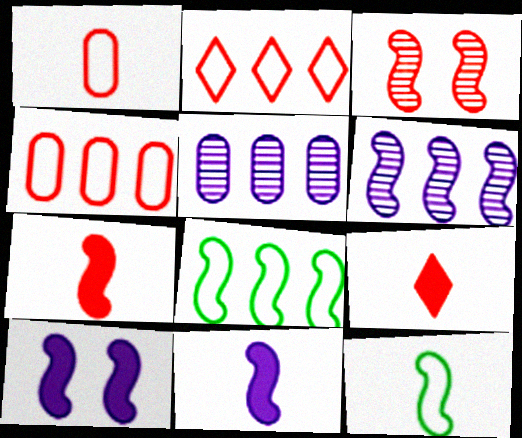[[3, 4, 9], 
[3, 8, 11]]